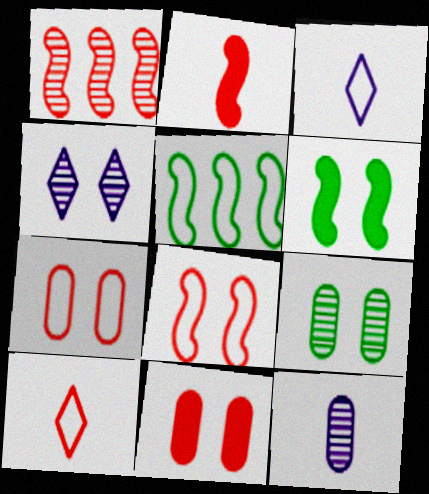[[1, 2, 8], 
[1, 10, 11], 
[3, 5, 7], 
[4, 6, 7]]